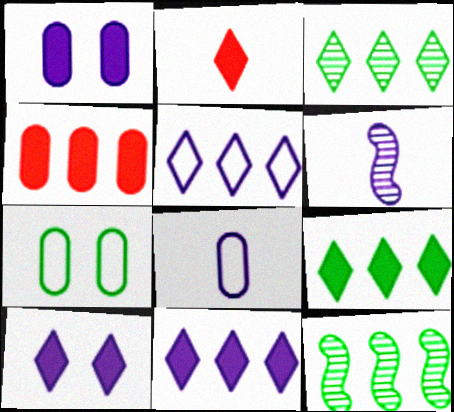[[1, 5, 6], 
[2, 9, 10], 
[4, 5, 12]]